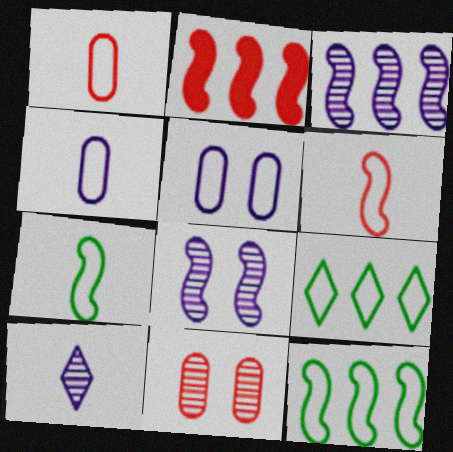[[2, 3, 12], 
[2, 7, 8], 
[5, 6, 9]]